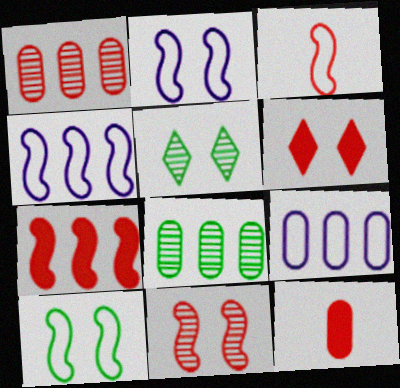[[1, 3, 6], 
[3, 4, 10], 
[3, 7, 11], 
[4, 5, 12], 
[6, 7, 12]]